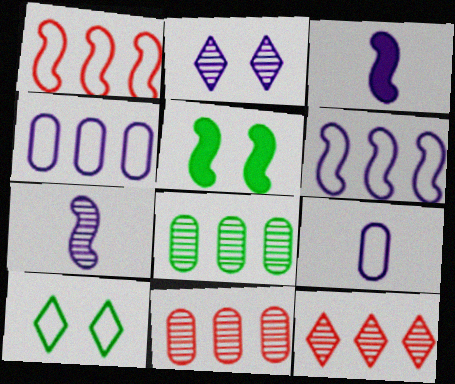[[1, 5, 7], 
[1, 9, 10], 
[2, 3, 4], 
[3, 10, 11], 
[5, 9, 12]]